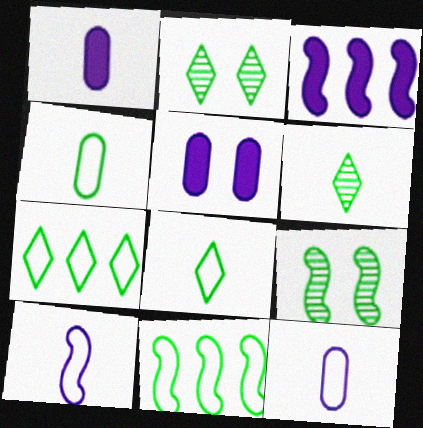[]